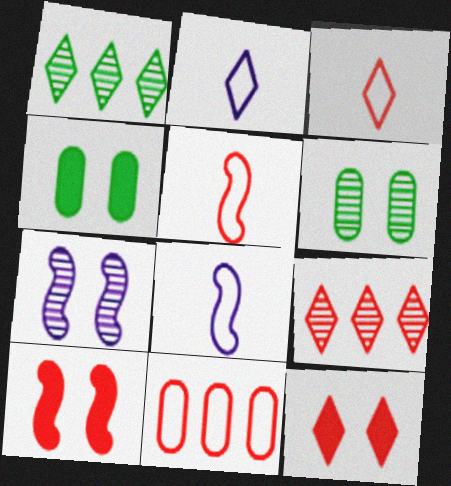[[1, 2, 12], 
[3, 9, 12], 
[4, 8, 9]]